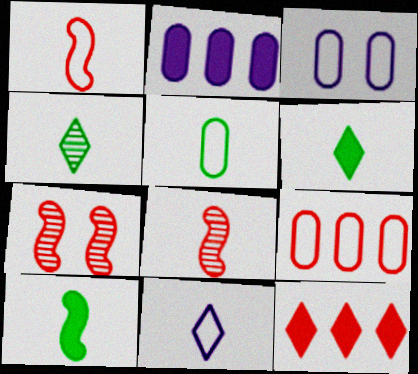[[1, 5, 11], 
[3, 5, 9], 
[4, 5, 10]]